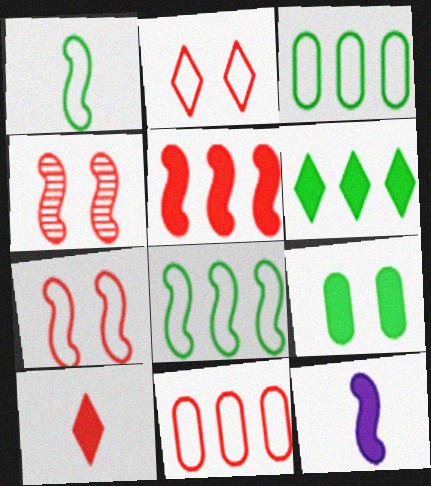[[4, 8, 12], 
[4, 10, 11]]